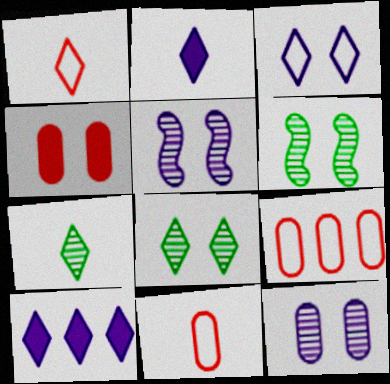[[1, 2, 7], 
[1, 8, 10], 
[2, 6, 9], 
[3, 4, 6], 
[6, 10, 11]]